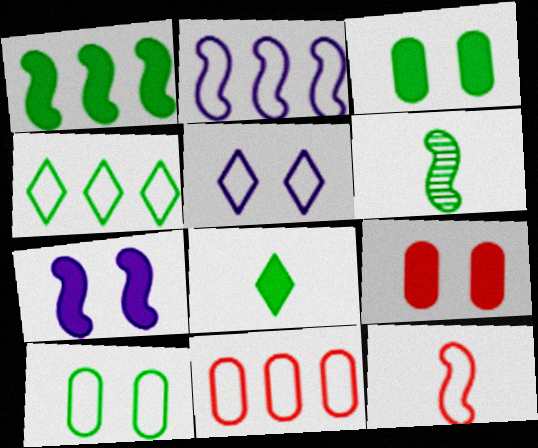[[1, 3, 8], 
[2, 4, 11], 
[3, 4, 6]]